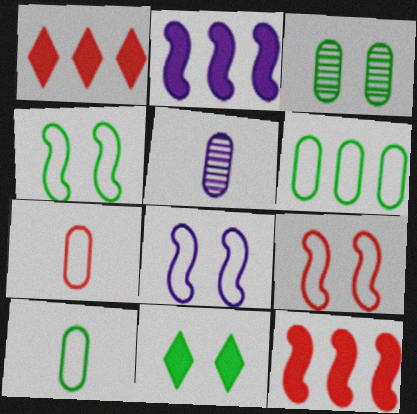[[1, 4, 5], 
[3, 4, 11], 
[4, 8, 9]]